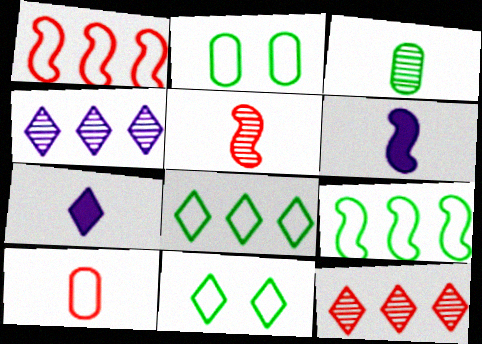[[2, 6, 12], 
[7, 11, 12]]